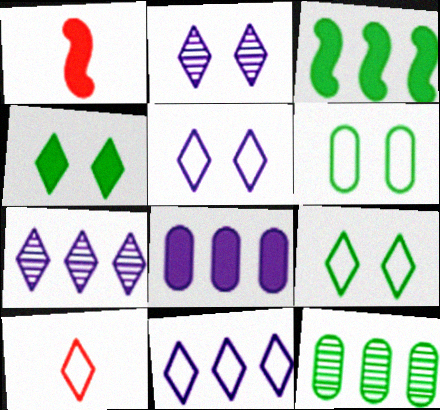[[1, 4, 8], 
[1, 5, 12], 
[1, 6, 7], 
[4, 7, 10], 
[9, 10, 11]]